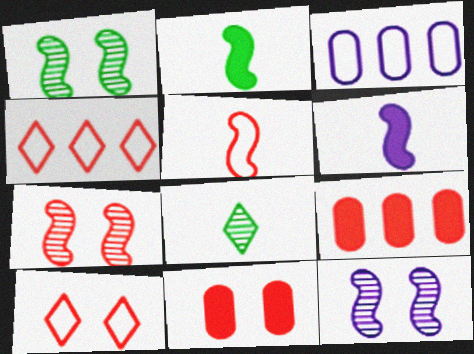[[1, 7, 12], 
[7, 10, 11]]